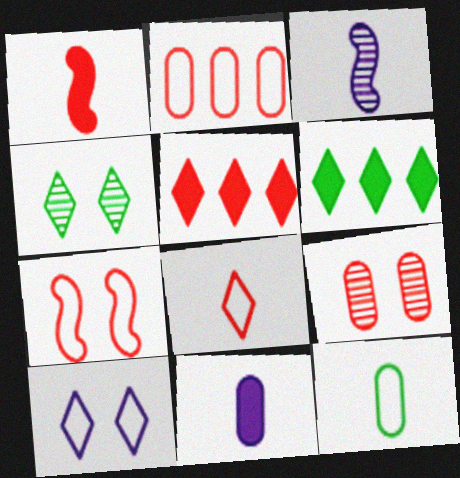[[2, 7, 8]]